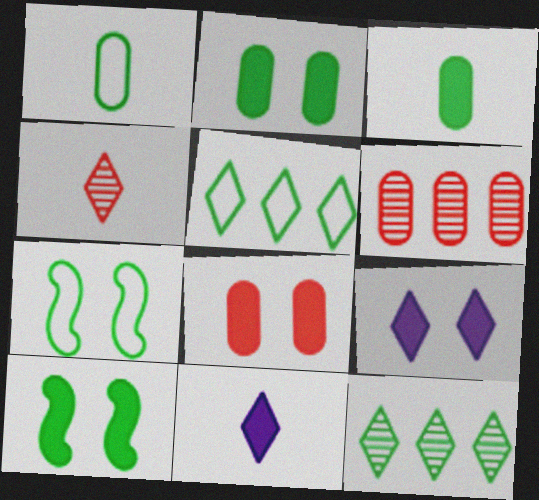[[1, 5, 7], 
[1, 10, 12], 
[3, 7, 12], 
[4, 5, 9], 
[6, 7, 11], 
[8, 9, 10]]